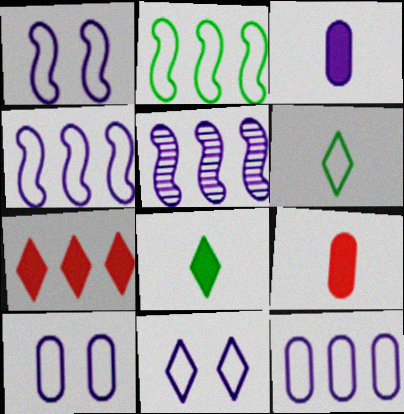[[1, 10, 11], 
[3, 5, 11]]